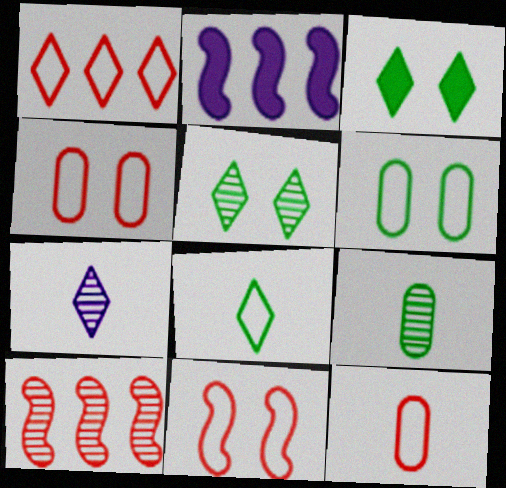[[1, 3, 7], 
[1, 11, 12], 
[2, 5, 12]]